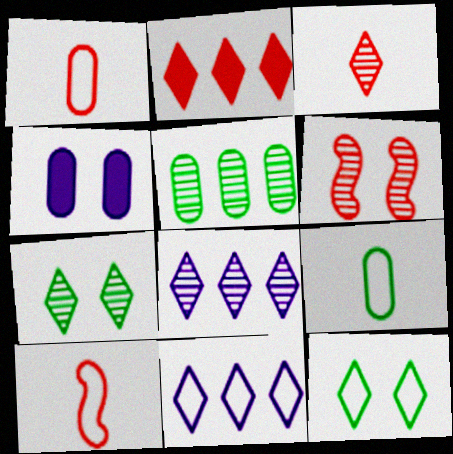[[1, 2, 6], 
[1, 4, 5], 
[3, 7, 8], 
[4, 6, 12]]